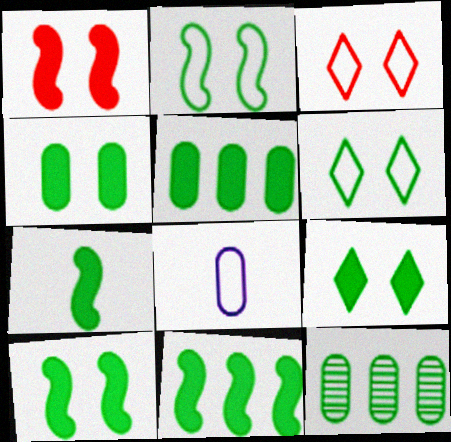[[4, 9, 10], 
[5, 7, 9], 
[6, 7, 12], 
[7, 10, 11]]